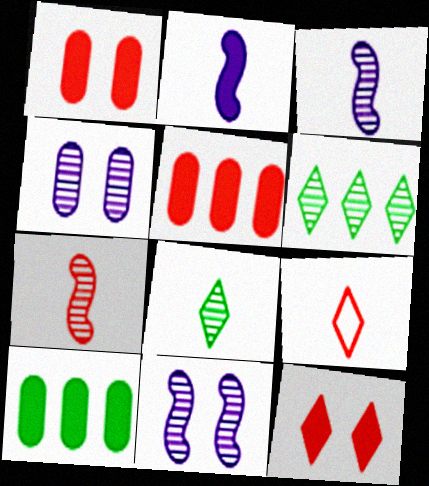[[2, 10, 12], 
[4, 6, 7], 
[9, 10, 11]]